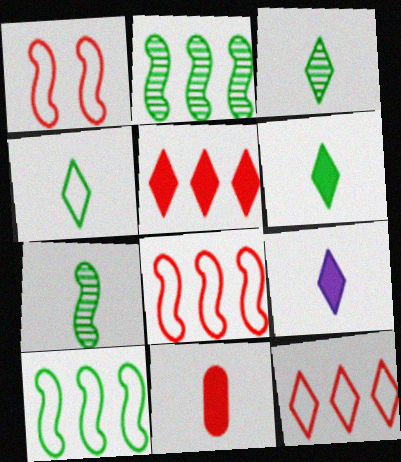[[3, 4, 6]]